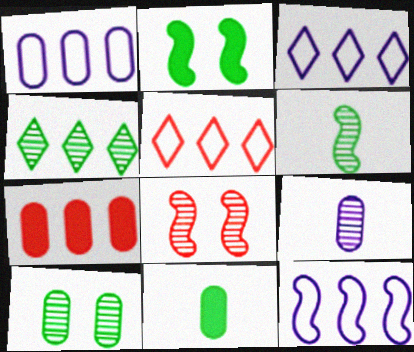[[1, 3, 12], 
[2, 5, 9], 
[3, 8, 11], 
[4, 6, 10], 
[4, 7, 12], 
[4, 8, 9]]